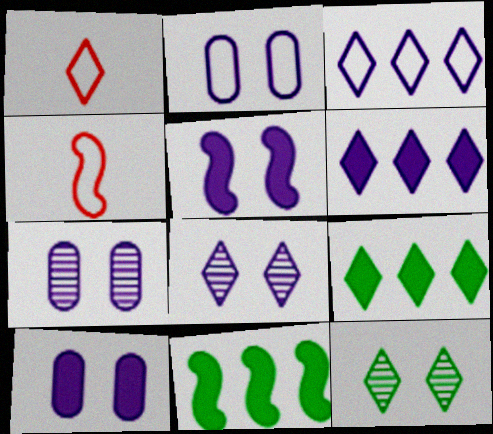[[1, 6, 12], 
[1, 7, 11], 
[1, 8, 9], 
[2, 5, 8], 
[2, 7, 10], 
[4, 7, 9]]